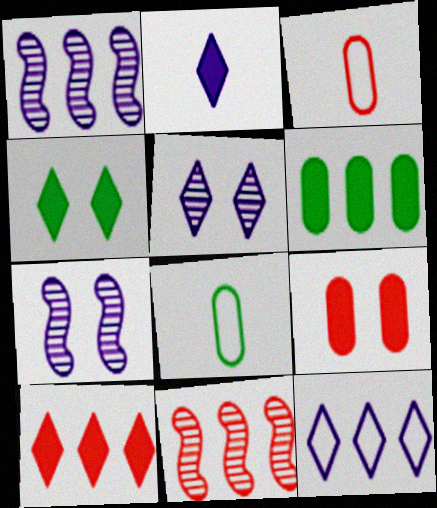[[1, 3, 4], 
[2, 4, 10], 
[2, 5, 12], 
[6, 11, 12], 
[7, 8, 10]]